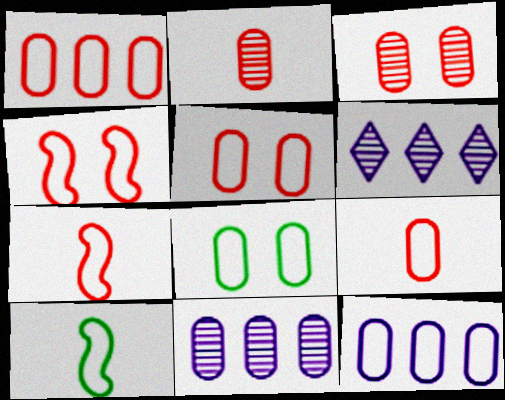[[1, 5, 9], 
[8, 9, 12]]